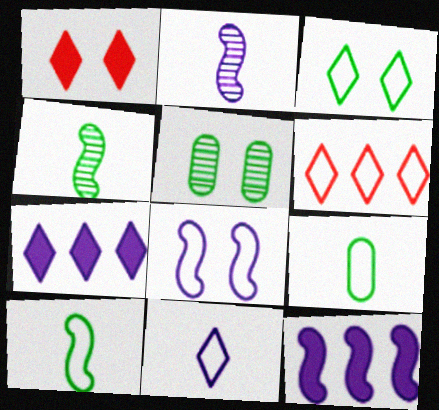[[1, 5, 8], 
[2, 8, 12], 
[3, 6, 11], 
[6, 8, 9]]